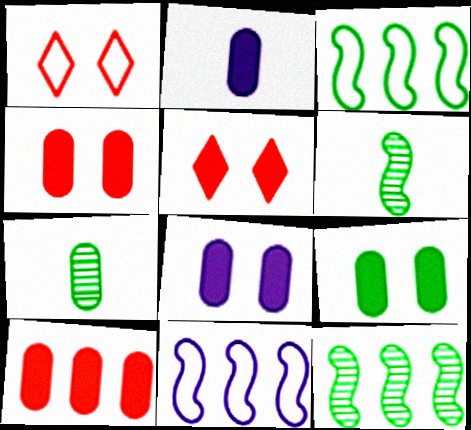[[1, 2, 12], 
[2, 9, 10], 
[4, 8, 9], 
[5, 7, 11]]